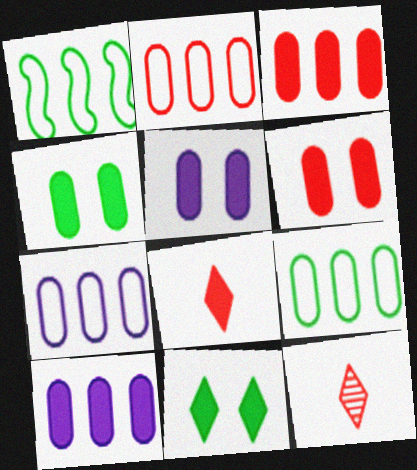[[1, 5, 12], 
[2, 7, 9], 
[4, 5, 6]]